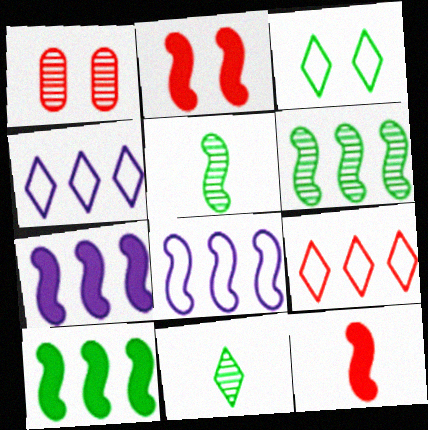[[1, 9, 12], 
[2, 5, 8]]